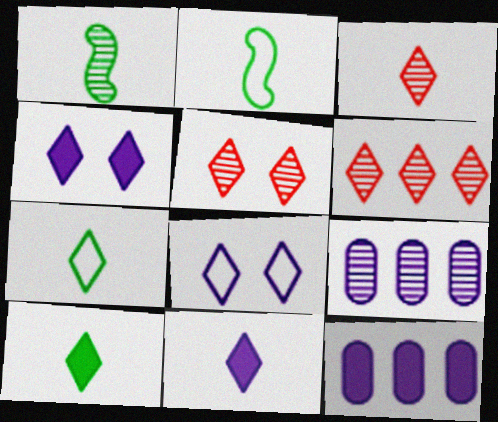[[1, 5, 9], 
[2, 5, 12], 
[3, 5, 6], 
[3, 7, 11], 
[4, 6, 7], 
[6, 8, 10]]